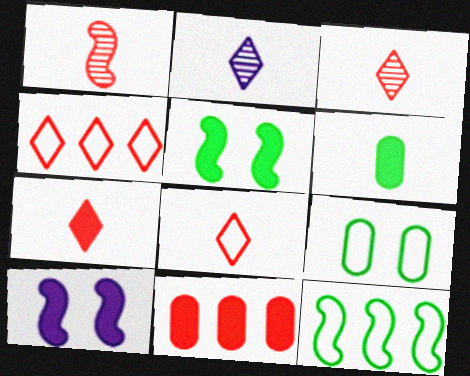[[1, 10, 12], 
[3, 7, 8]]